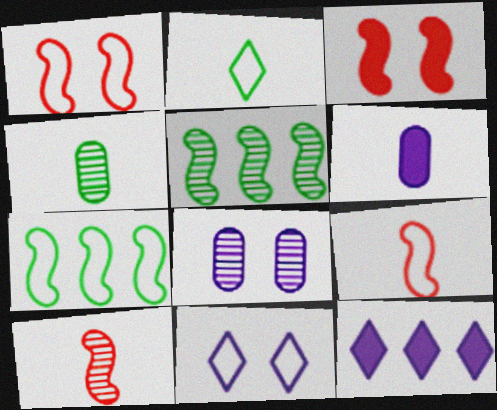[[1, 4, 12], 
[2, 6, 10]]